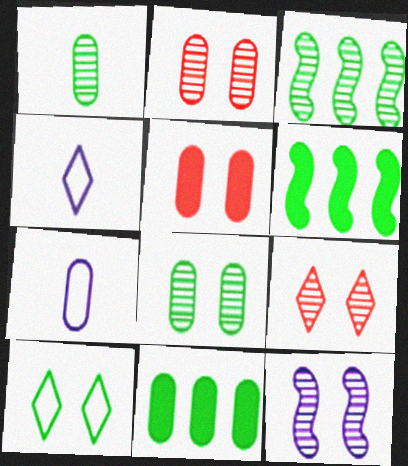[[1, 6, 10], 
[2, 4, 6], 
[2, 7, 11], 
[3, 4, 5], 
[5, 10, 12], 
[6, 7, 9], 
[8, 9, 12]]